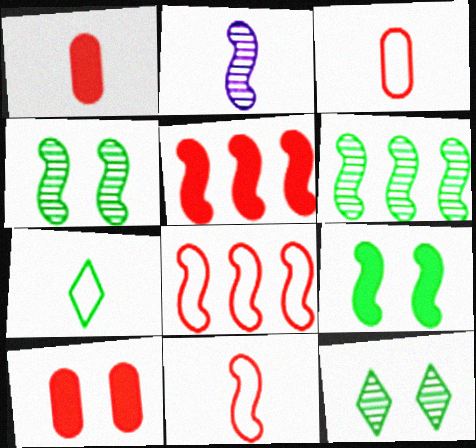[[1, 2, 7], 
[2, 8, 9]]